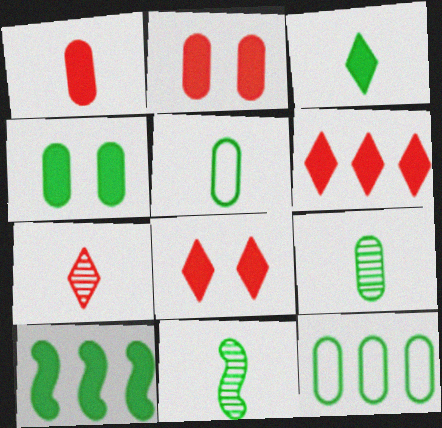[[3, 4, 10], 
[3, 5, 11], 
[4, 9, 12]]